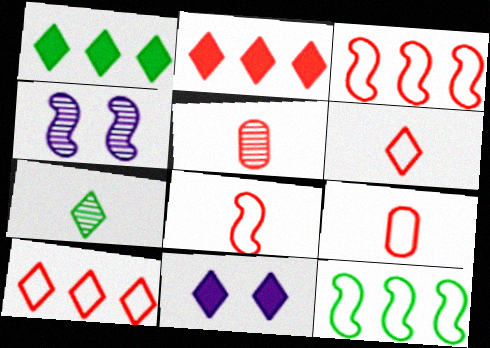[[1, 4, 9], 
[5, 11, 12], 
[6, 8, 9], 
[7, 10, 11]]